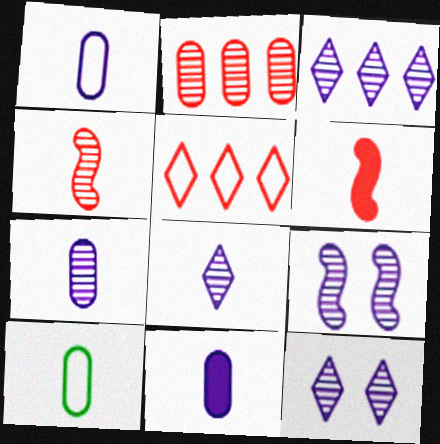[[1, 7, 11], 
[3, 7, 9], 
[3, 8, 12], 
[6, 8, 10]]